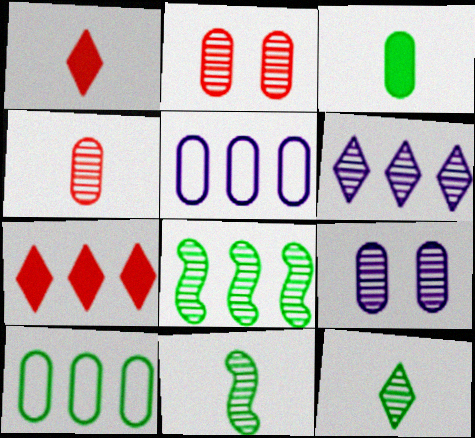[[2, 3, 5], 
[2, 6, 11], 
[5, 7, 8]]